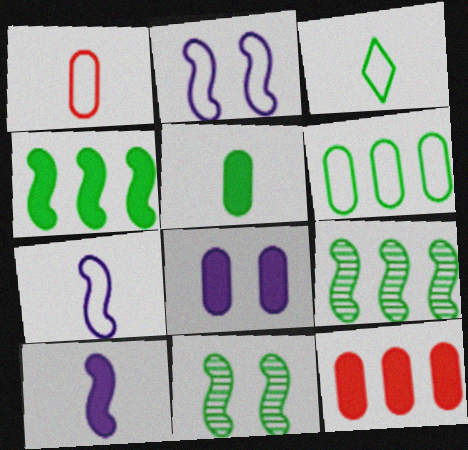[[1, 3, 7], 
[5, 8, 12]]